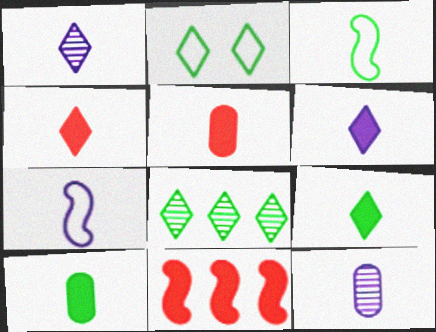[[1, 3, 5], 
[2, 8, 9], 
[2, 11, 12], 
[3, 4, 12], 
[4, 6, 9], 
[6, 7, 12]]